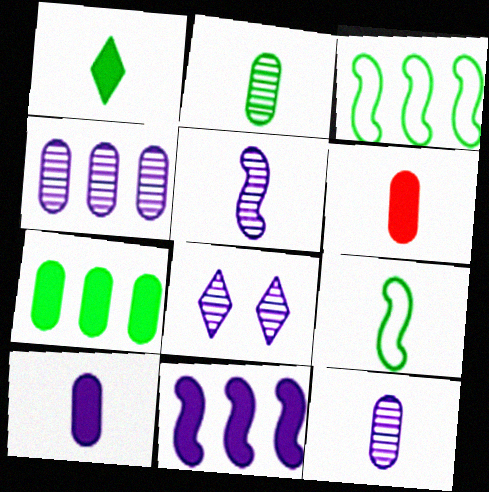[[1, 2, 9], 
[3, 6, 8], 
[4, 5, 8]]